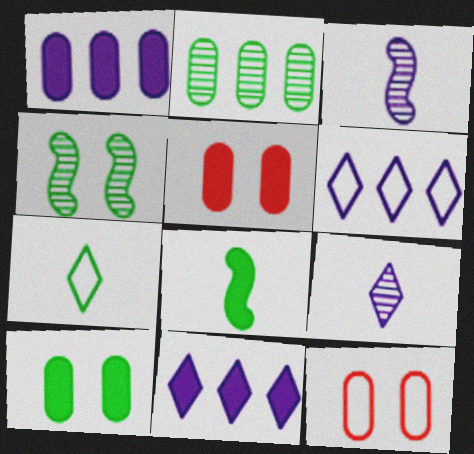[[5, 8, 11]]